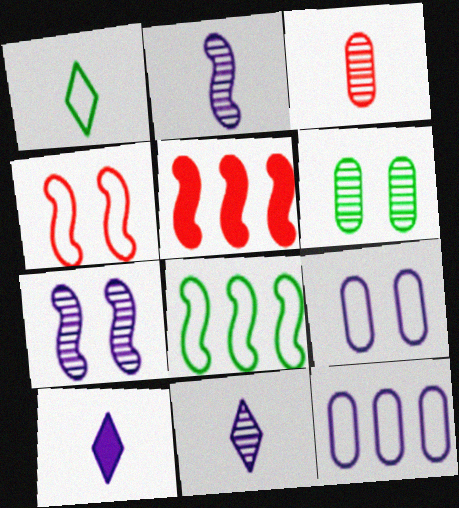[[1, 4, 12], 
[7, 10, 12]]